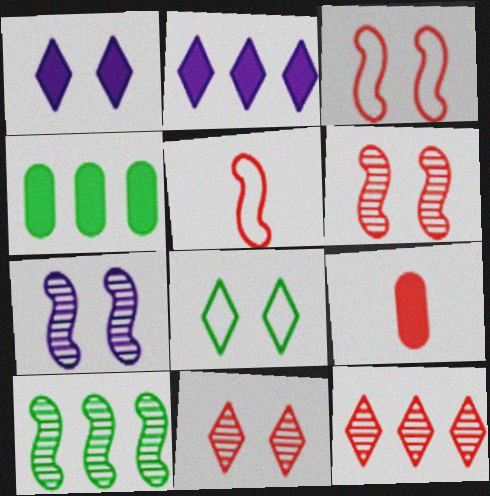[[1, 8, 11], 
[3, 9, 12]]